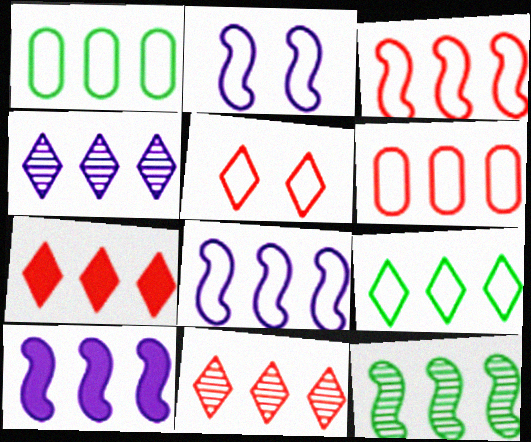[[1, 10, 11], 
[3, 10, 12], 
[4, 7, 9], 
[6, 8, 9]]